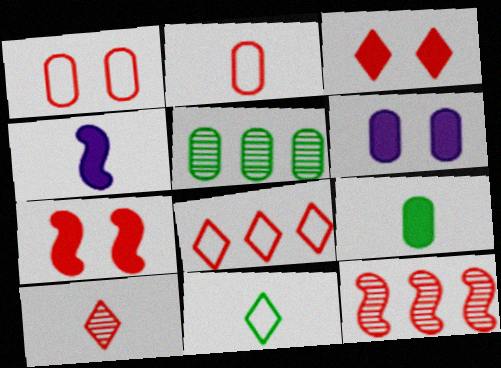[[2, 3, 12], 
[2, 5, 6], 
[3, 8, 10], 
[6, 11, 12]]